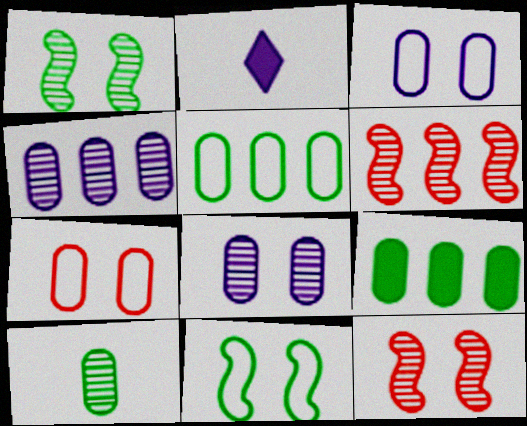[[2, 5, 12]]